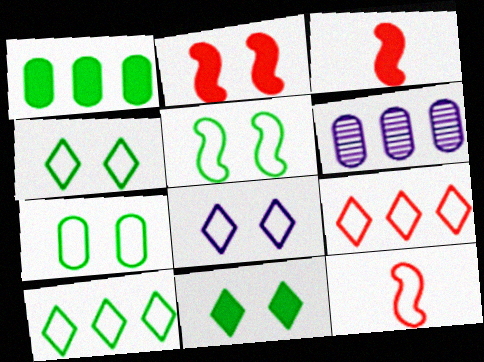[[3, 4, 6], 
[4, 5, 7], 
[6, 11, 12]]